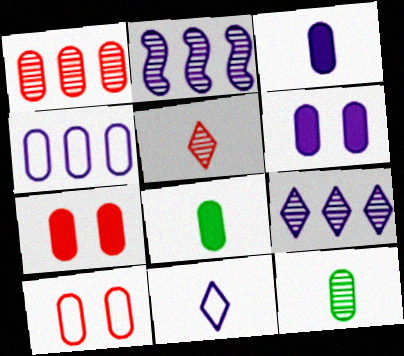[[2, 6, 11], 
[4, 7, 12]]